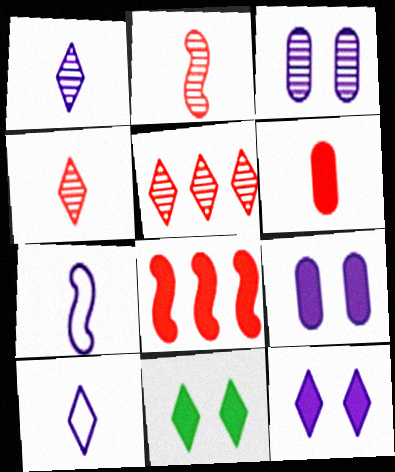[[5, 10, 11]]